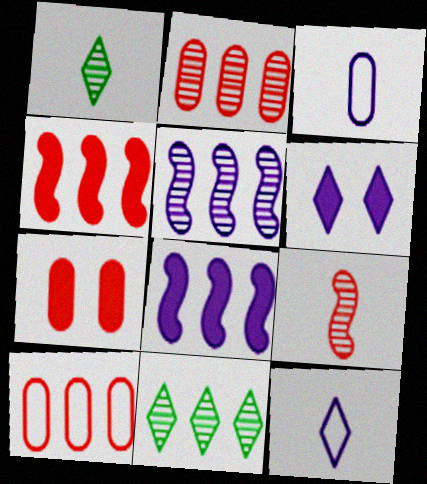[[2, 5, 11], 
[3, 5, 6], 
[8, 10, 11]]